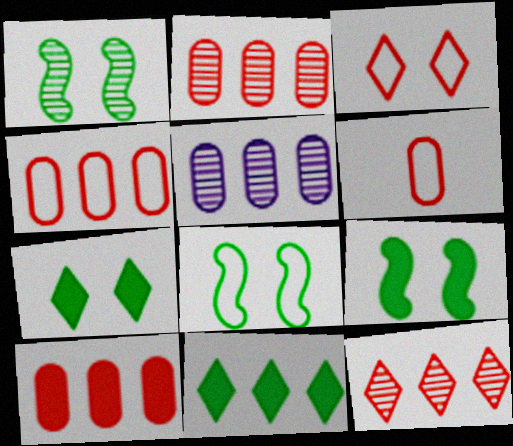[[1, 8, 9], 
[2, 4, 10]]